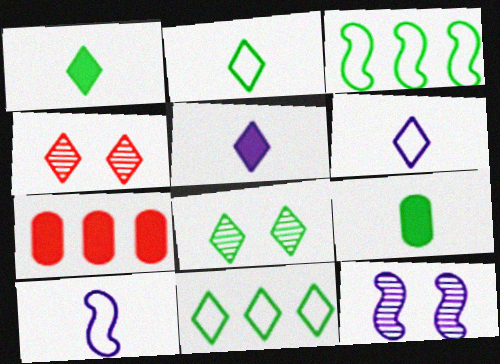[[1, 8, 11], 
[2, 7, 12], 
[3, 8, 9], 
[4, 5, 11], 
[7, 8, 10]]